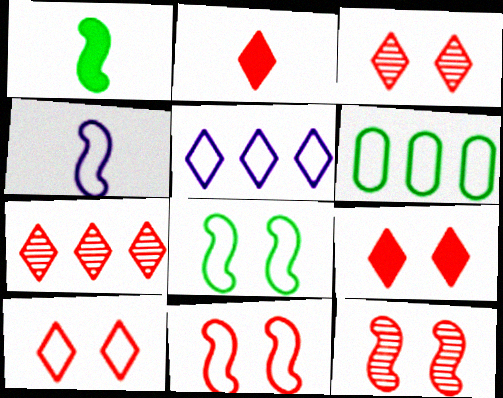[[2, 7, 10], 
[3, 9, 10], 
[4, 6, 10]]